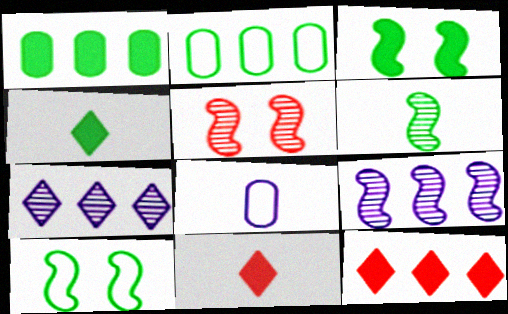[[1, 3, 4], 
[2, 9, 12], 
[5, 6, 9], 
[6, 8, 11]]